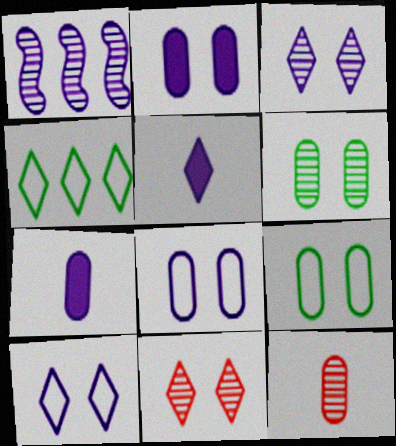[[1, 5, 8], 
[1, 7, 10], 
[4, 5, 11]]